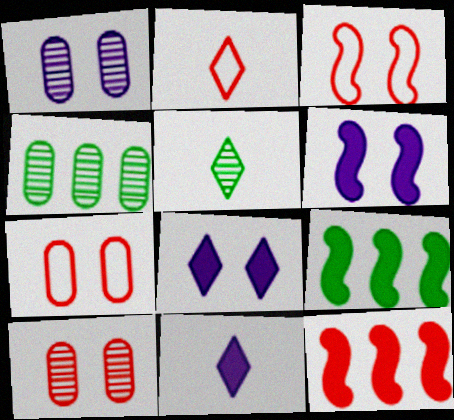[[1, 2, 9], 
[2, 4, 6], 
[2, 5, 11], 
[2, 10, 12], 
[3, 4, 11]]